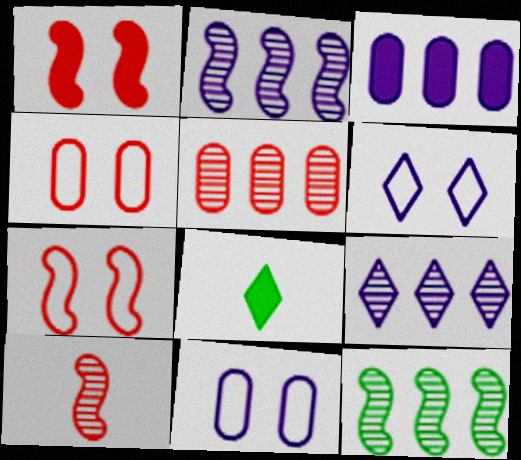[[1, 3, 8], 
[2, 4, 8], 
[5, 9, 12]]